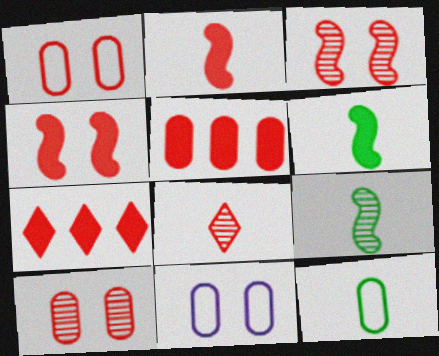[[7, 9, 11]]